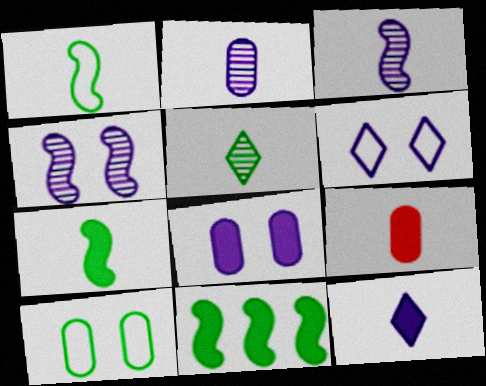[[4, 6, 8], 
[5, 10, 11], 
[7, 9, 12]]